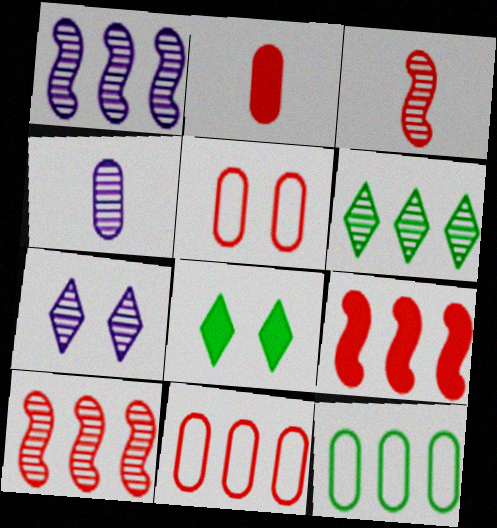[[1, 4, 7]]